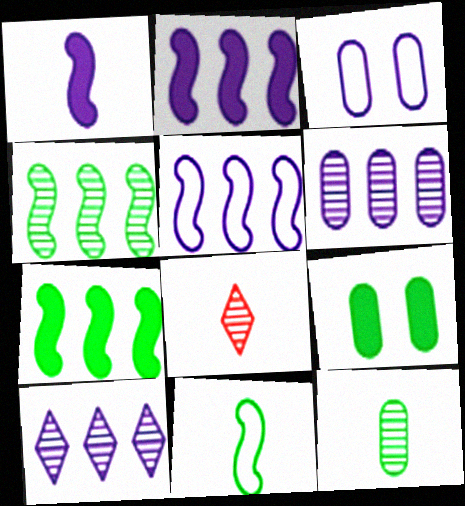[[1, 3, 10], 
[3, 7, 8], 
[5, 8, 9]]